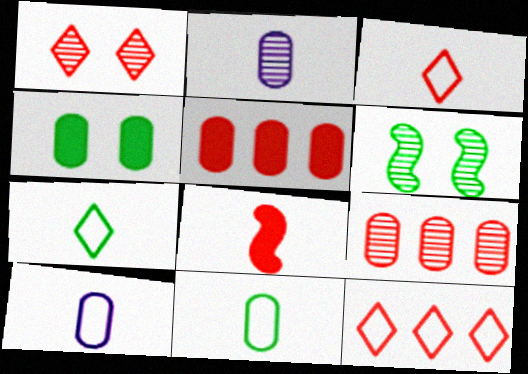[[2, 7, 8], 
[4, 9, 10]]